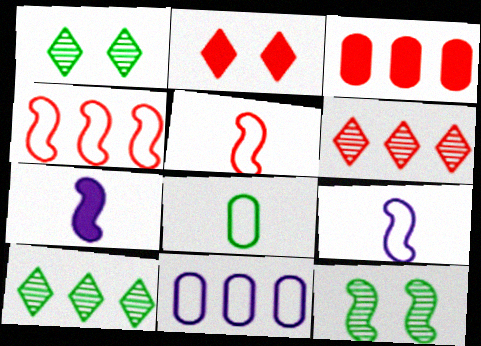[[1, 3, 9], 
[3, 4, 6], 
[4, 7, 12]]